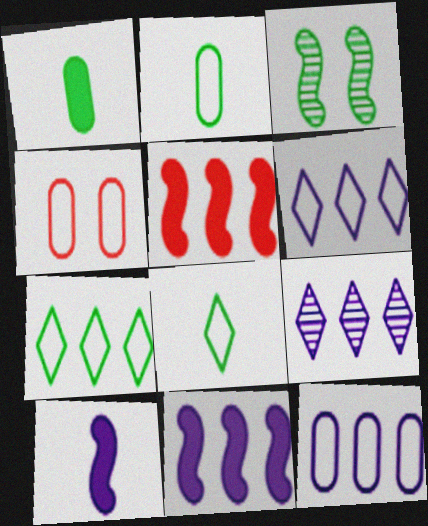[[1, 3, 7], 
[2, 4, 12], 
[9, 11, 12]]